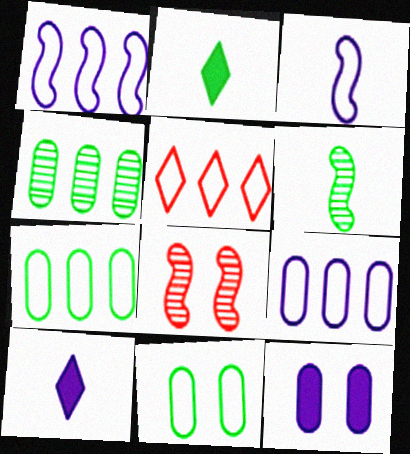[[1, 5, 7], 
[2, 8, 9], 
[3, 5, 11], 
[5, 6, 12], 
[7, 8, 10]]